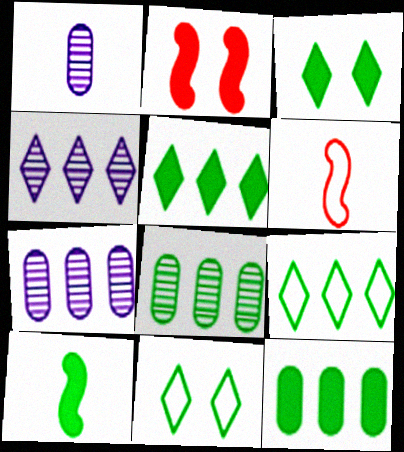[[1, 2, 9], 
[3, 6, 7], 
[3, 10, 12], 
[8, 10, 11]]